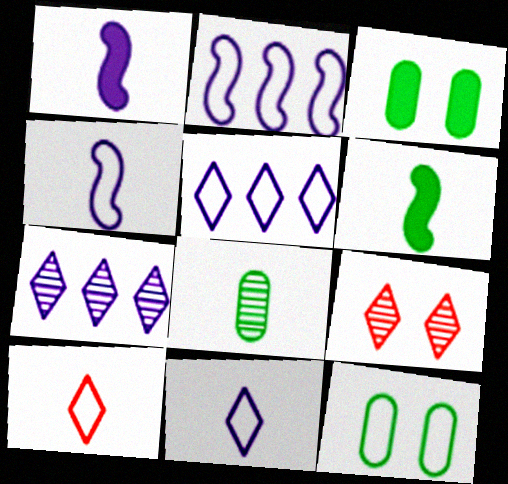[[1, 8, 10], 
[2, 10, 12]]